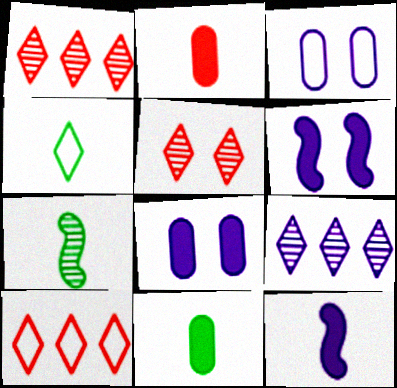[[3, 9, 12], 
[4, 7, 11], 
[7, 8, 10]]